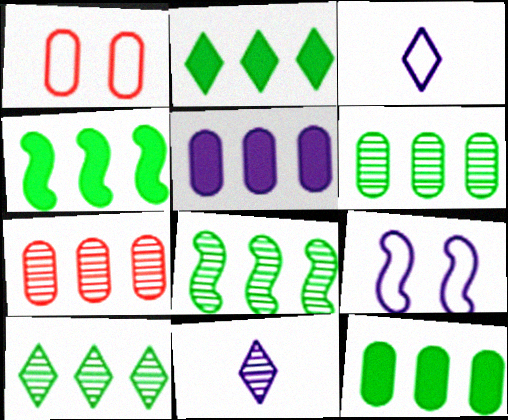[[1, 4, 11], 
[2, 4, 12], 
[5, 9, 11], 
[6, 8, 10]]